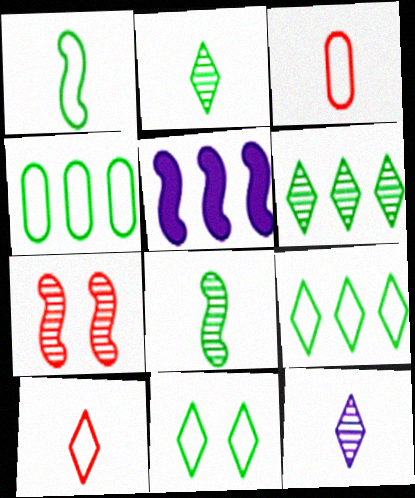[[1, 4, 11], 
[1, 5, 7]]